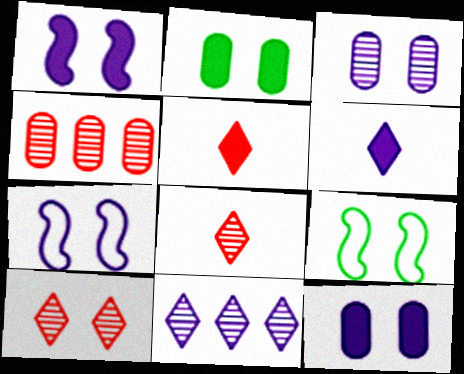[[2, 7, 10], 
[4, 6, 9], 
[9, 10, 12]]